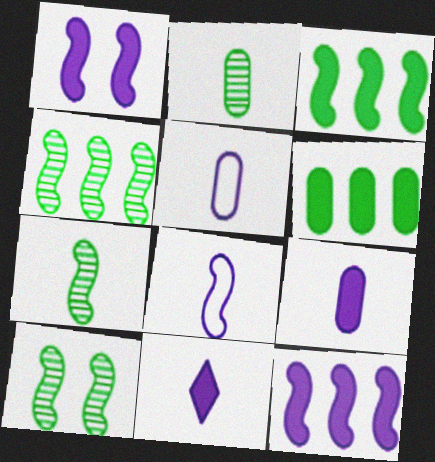[[4, 7, 10]]